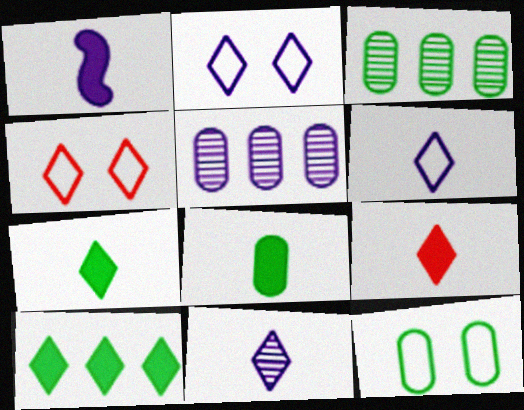[[1, 2, 5], 
[1, 3, 4], 
[1, 8, 9], 
[3, 8, 12], 
[4, 10, 11]]